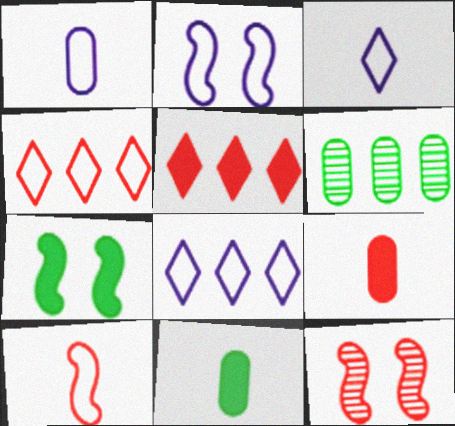[[1, 2, 8], 
[2, 7, 12], 
[4, 9, 12], 
[8, 11, 12]]